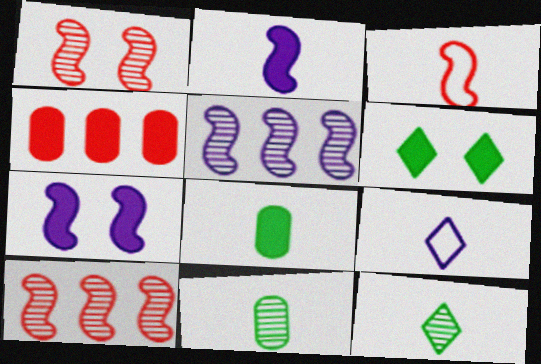[[2, 4, 6]]